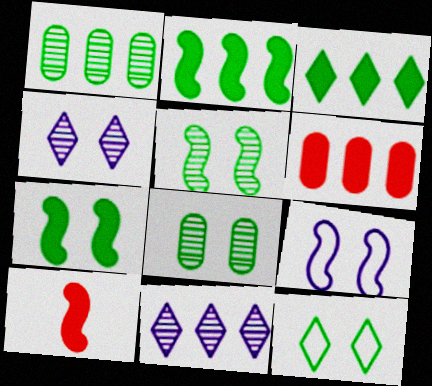[[7, 8, 12]]